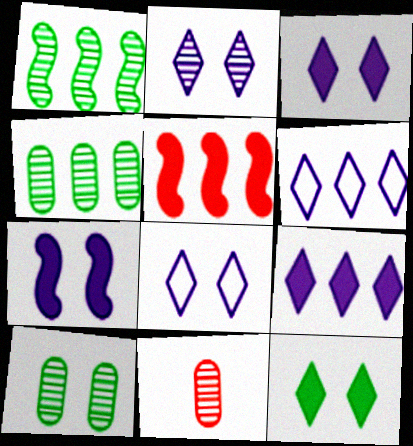[[1, 2, 11], 
[2, 3, 8], 
[4, 5, 6]]